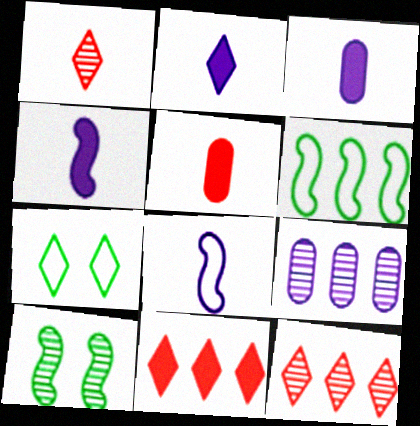[[1, 9, 10], 
[2, 3, 4], 
[2, 7, 12], 
[6, 9, 11]]